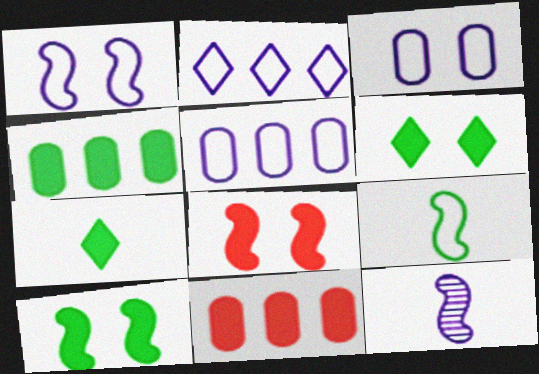[[4, 7, 10]]